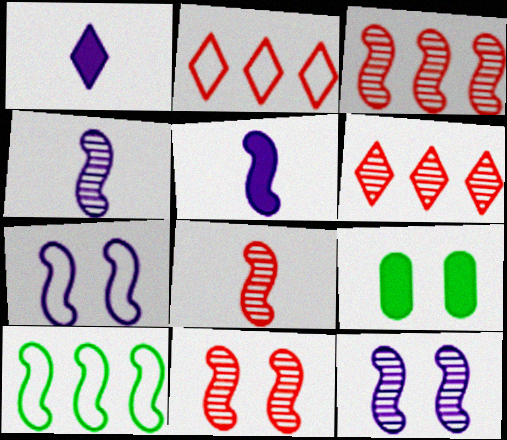[[2, 4, 9], 
[3, 8, 11], 
[5, 10, 11]]